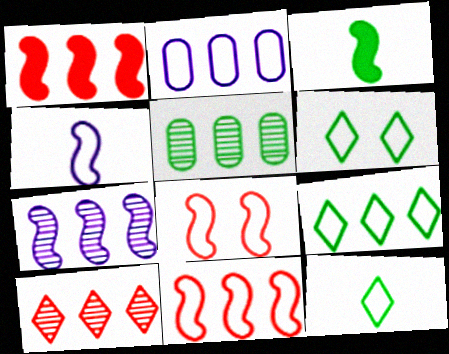[[2, 8, 12], 
[2, 9, 11], 
[3, 5, 6], 
[3, 7, 8], 
[5, 7, 10], 
[6, 9, 12]]